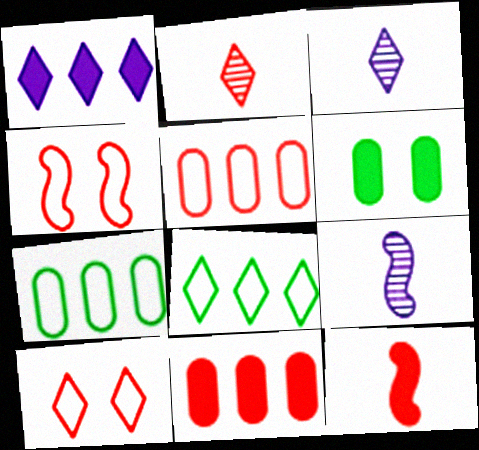[[1, 6, 12], 
[2, 4, 11]]